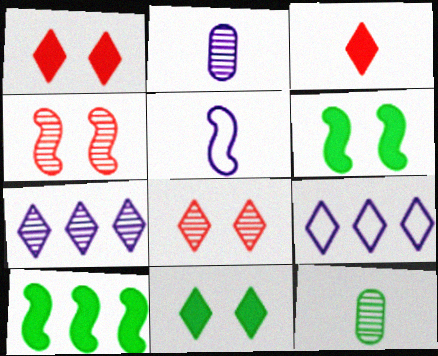[[3, 5, 12], 
[4, 5, 10], 
[4, 7, 12]]